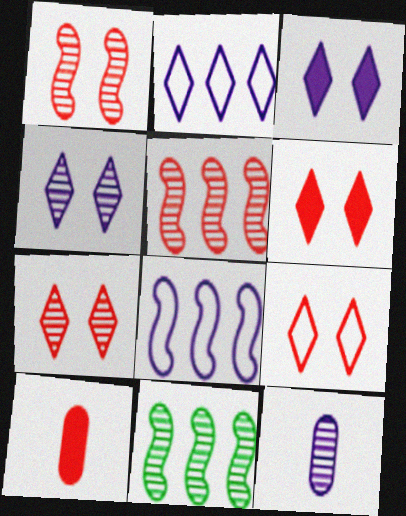[[3, 8, 12], 
[5, 9, 10], 
[6, 7, 9], 
[7, 11, 12]]